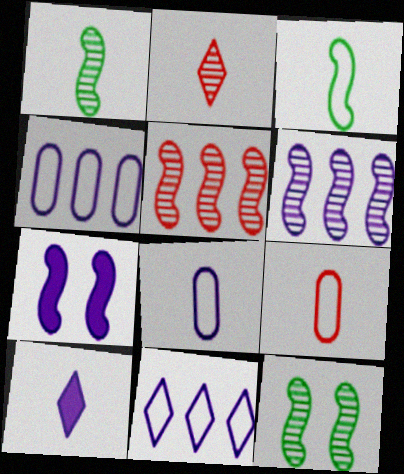[[1, 9, 10], 
[3, 5, 7]]